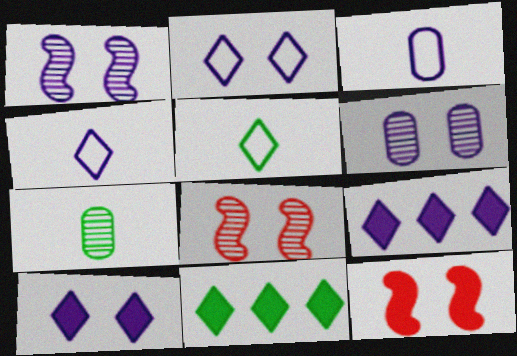[[1, 3, 9], 
[3, 8, 11]]